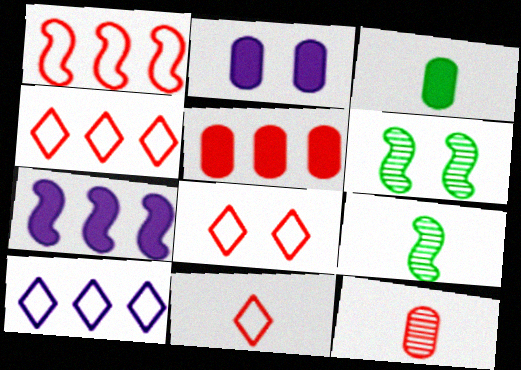[[2, 3, 5], 
[2, 4, 9], 
[2, 6, 8], 
[4, 8, 11]]